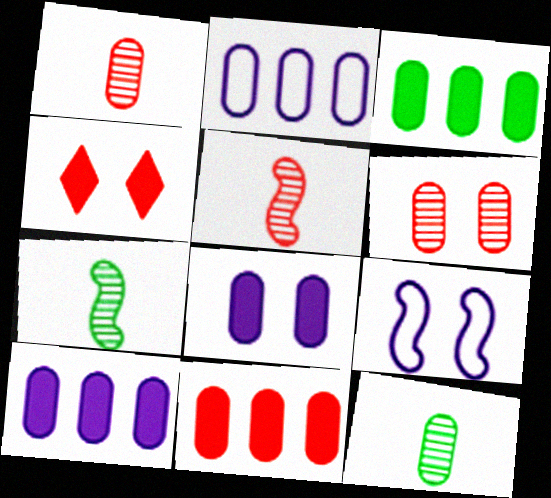[[2, 4, 7], 
[3, 10, 11]]